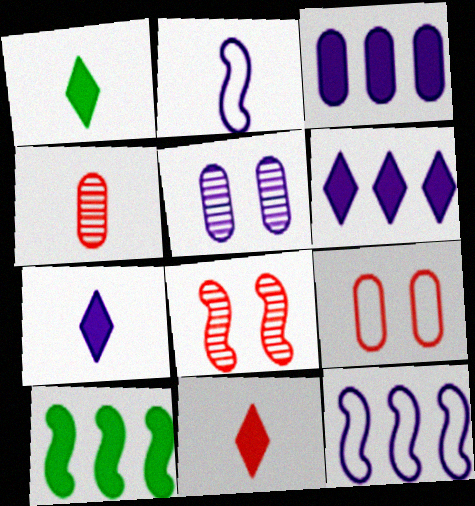[[1, 2, 4], 
[1, 7, 11], 
[2, 5, 6], 
[2, 8, 10], 
[5, 7, 12]]